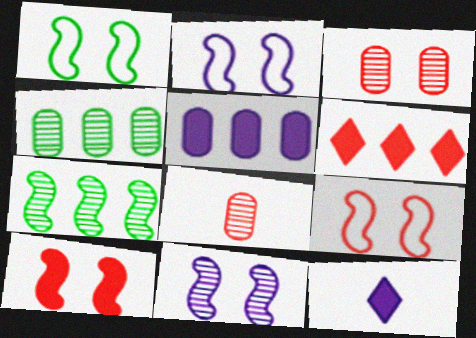[[1, 2, 9], 
[1, 10, 11], 
[4, 9, 12], 
[6, 8, 9]]